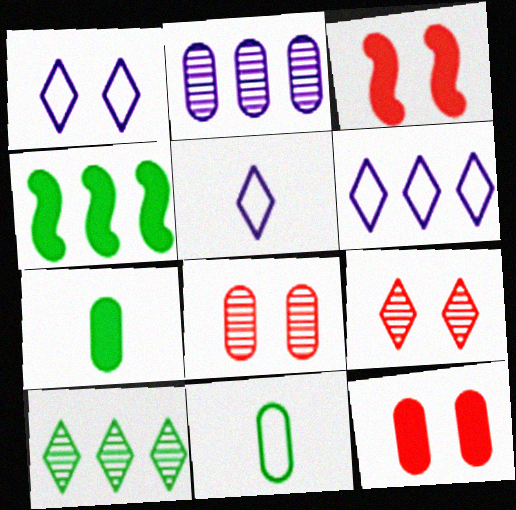[[1, 5, 6], 
[2, 11, 12], 
[4, 5, 8]]